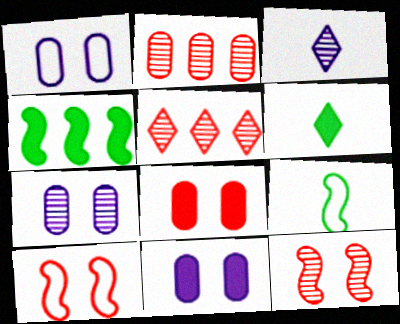[[1, 7, 11], 
[5, 9, 11]]